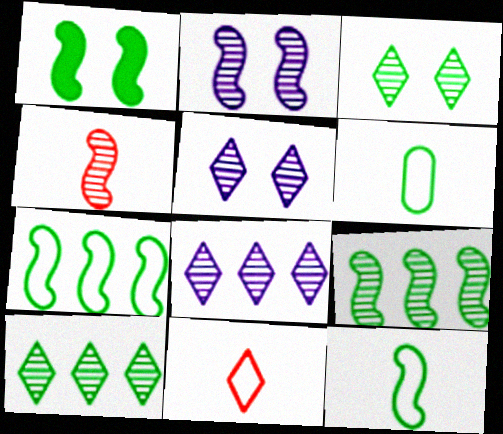[[1, 6, 10], 
[1, 9, 12], 
[2, 4, 9]]